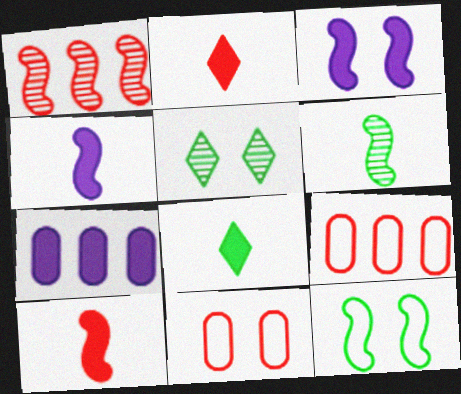[[1, 2, 11], 
[1, 4, 12], 
[3, 5, 11], 
[4, 5, 9]]